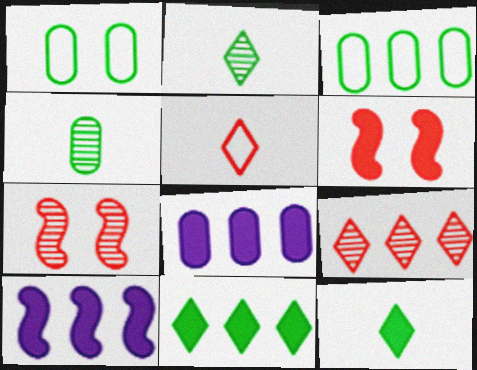[[3, 9, 10], 
[6, 8, 12]]